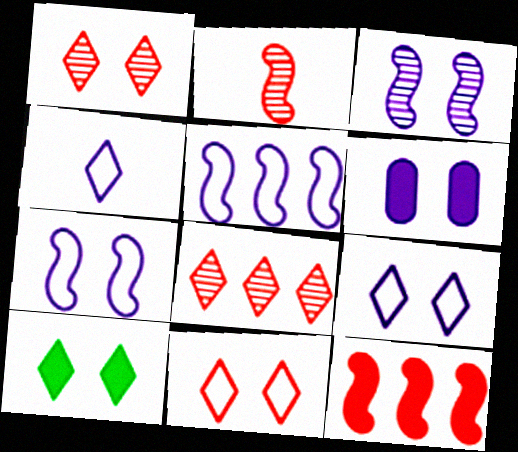[[1, 9, 10], 
[3, 6, 9], 
[4, 8, 10]]